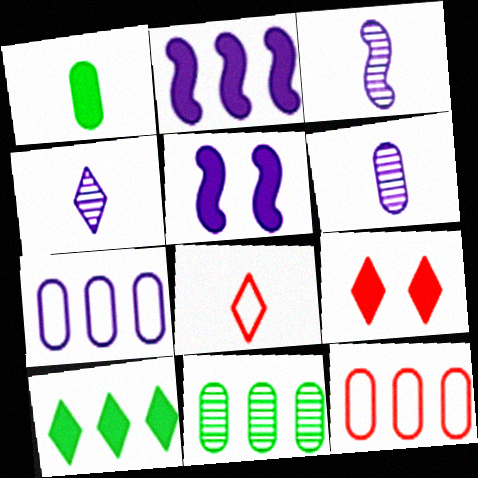[[1, 2, 9], 
[1, 3, 8], 
[3, 4, 6], 
[4, 5, 7], 
[5, 8, 11]]